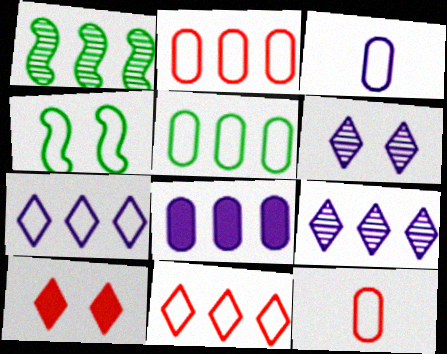[[1, 3, 10], 
[1, 8, 11], 
[3, 4, 11], 
[4, 7, 12]]